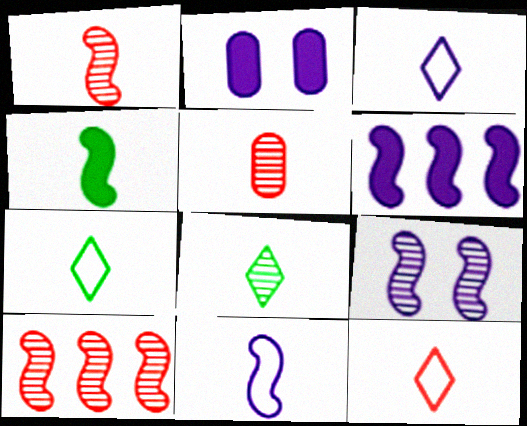[[1, 4, 11], 
[2, 7, 10], 
[3, 4, 5], 
[3, 7, 12], 
[6, 9, 11]]